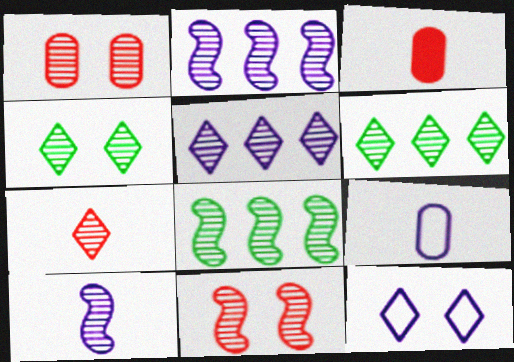[[1, 6, 10], 
[3, 8, 12], 
[4, 5, 7], 
[8, 10, 11]]